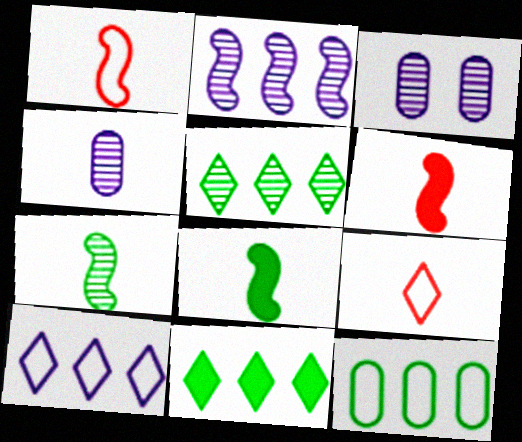[[1, 3, 11], 
[4, 8, 9]]